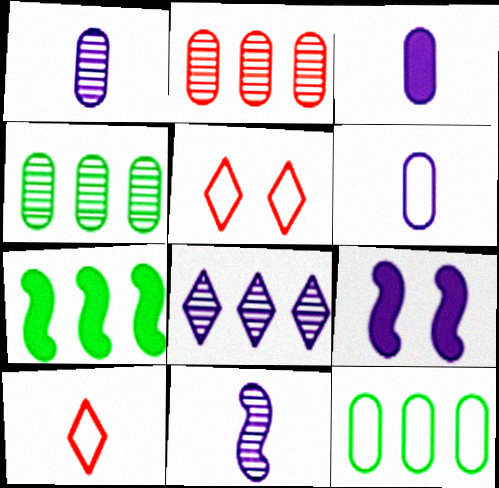[[1, 3, 6], 
[1, 5, 7], 
[4, 9, 10], 
[6, 8, 9]]